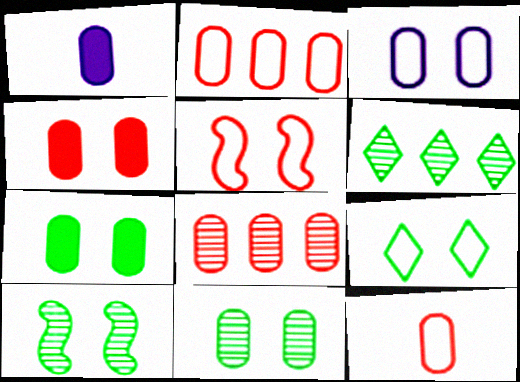[[1, 2, 11], 
[1, 5, 6], 
[3, 4, 11], 
[3, 5, 9], 
[4, 8, 12], 
[7, 9, 10]]